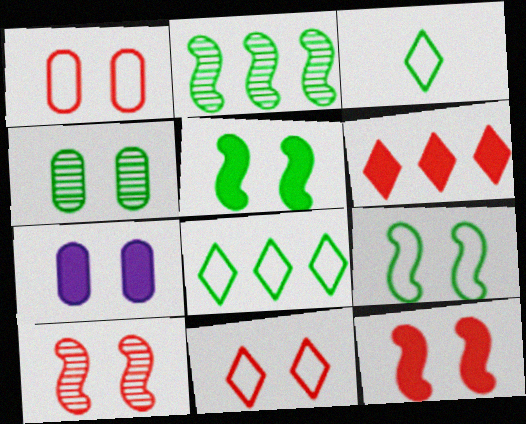[[1, 4, 7]]